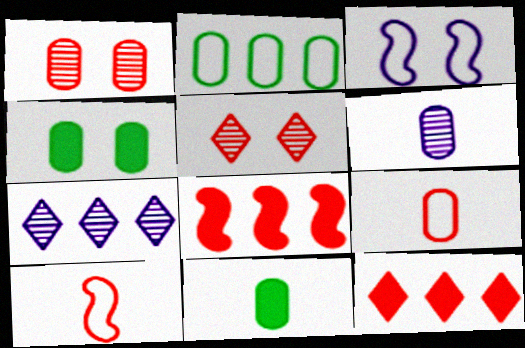[[1, 10, 12], 
[2, 7, 8], 
[3, 4, 5], 
[4, 7, 10], 
[5, 8, 9], 
[6, 9, 11]]